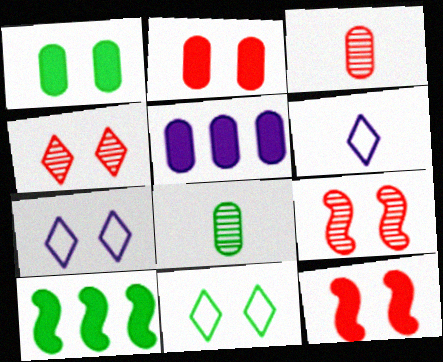[[1, 7, 9], 
[3, 7, 10], 
[8, 10, 11]]